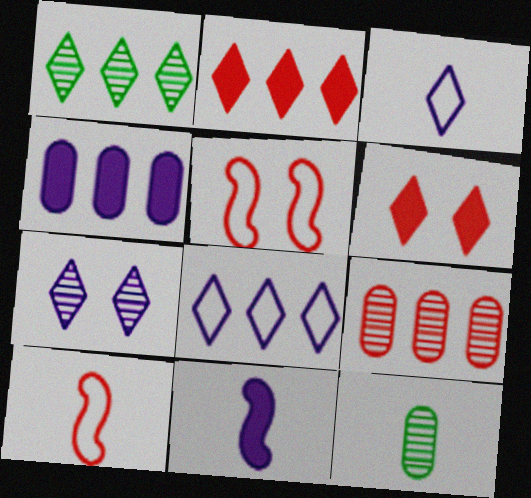[[1, 2, 8], 
[1, 3, 6], 
[6, 9, 10]]